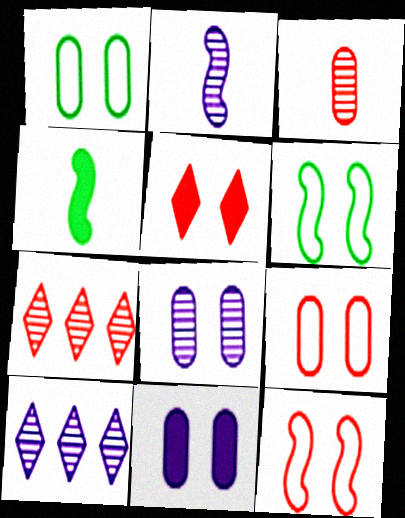[[2, 8, 10], 
[4, 9, 10], 
[5, 6, 8]]